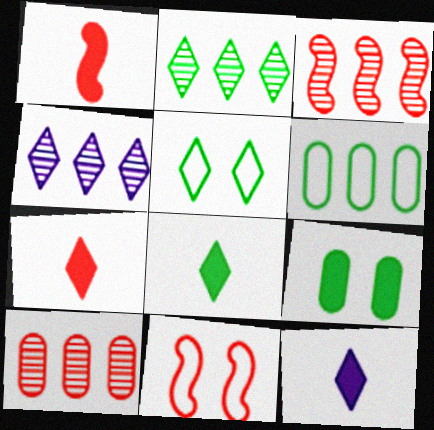[[1, 3, 11], 
[2, 5, 8], 
[4, 5, 7], 
[7, 8, 12], 
[7, 10, 11]]